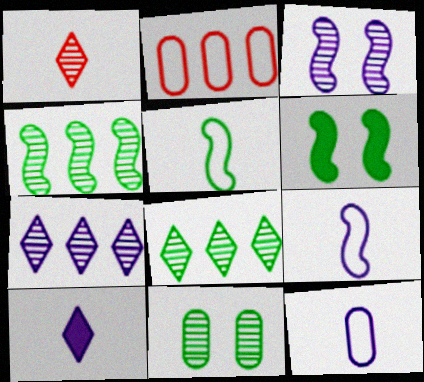[[4, 5, 6]]